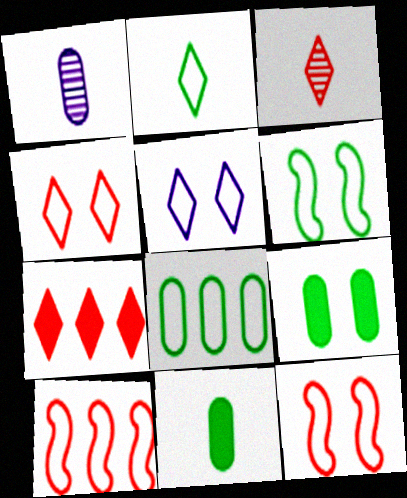[[1, 6, 7], 
[2, 6, 8], 
[3, 4, 7]]